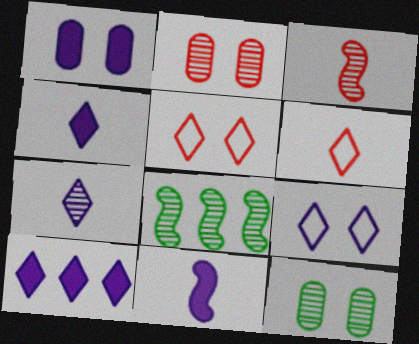[[1, 6, 8], 
[1, 10, 11], 
[2, 7, 8], 
[7, 9, 10]]